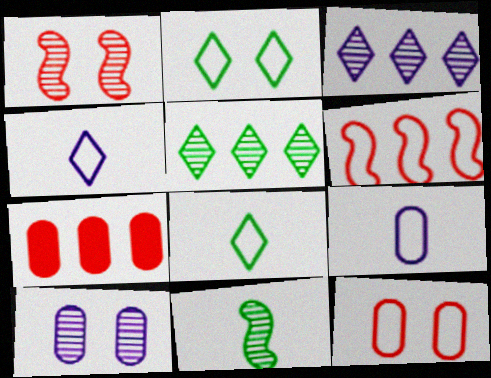[[2, 6, 9]]